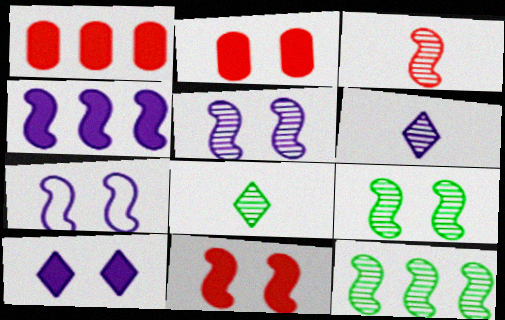[[1, 7, 8], 
[3, 5, 12], 
[7, 9, 11]]